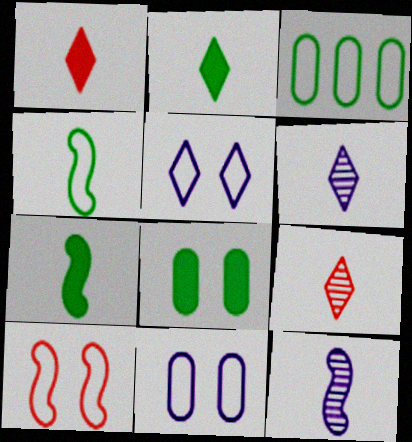[]